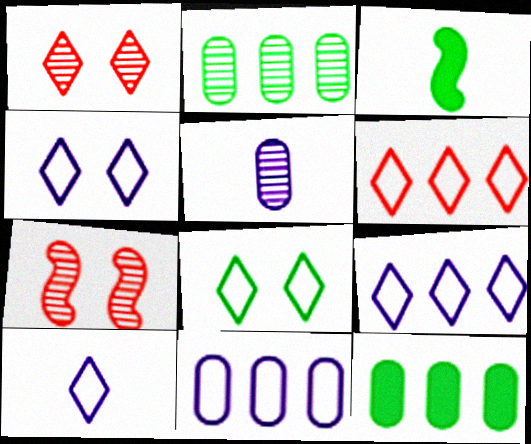[[1, 3, 11], 
[2, 3, 8], 
[4, 9, 10], 
[6, 8, 10], 
[7, 10, 12]]